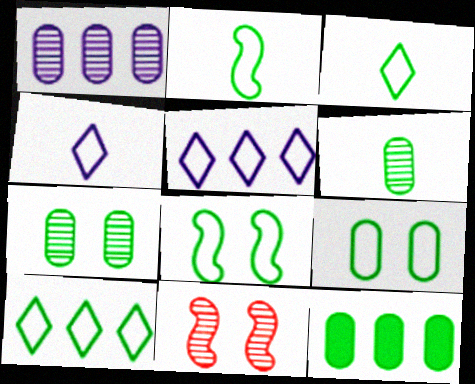[[2, 9, 10], 
[4, 11, 12], 
[6, 9, 12]]